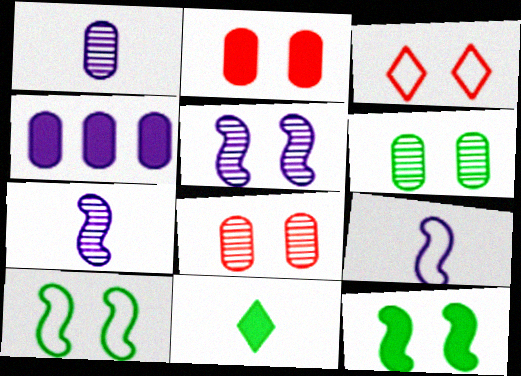[]